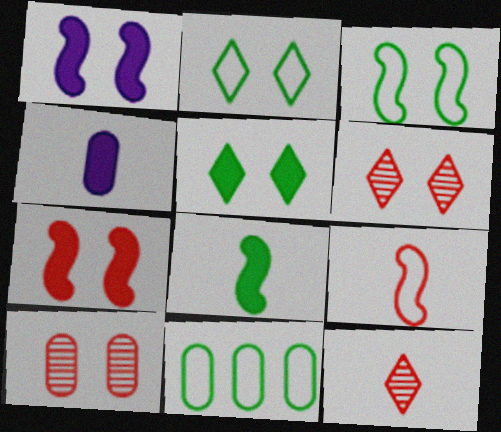[[1, 2, 10], 
[1, 11, 12], 
[4, 10, 11]]